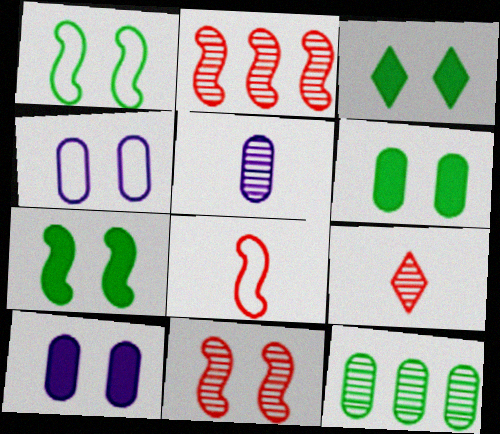[[3, 4, 11], 
[3, 6, 7]]